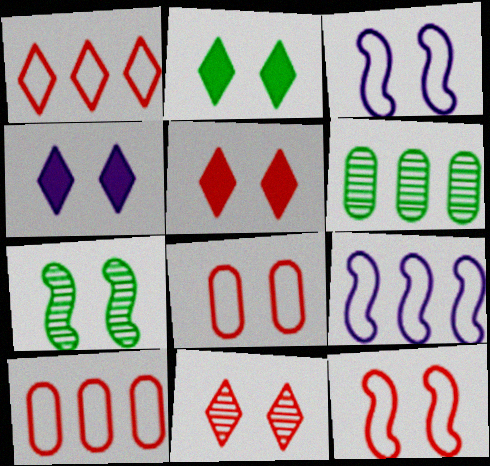[[2, 4, 5], 
[4, 7, 8]]